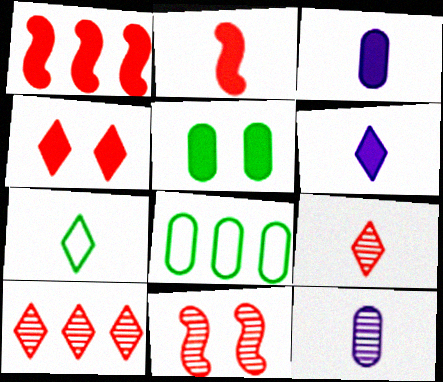[[1, 5, 6], 
[2, 7, 12], 
[6, 7, 9], 
[6, 8, 11]]